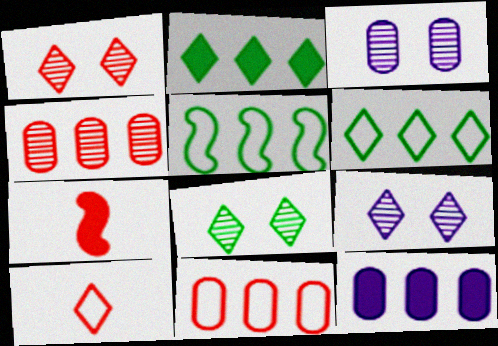[[1, 7, 11], 
[1, 8, 9], 
[2, 9, 10], 
[3, 6, 7]]